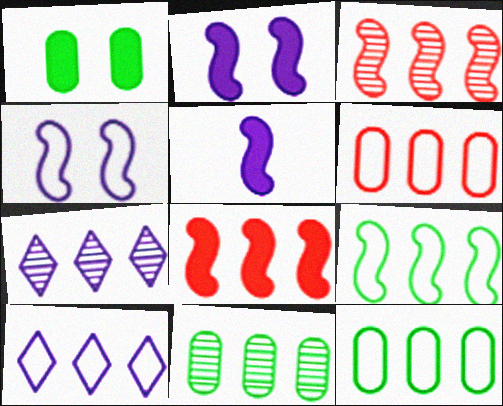[[3, 7, 11], 
[6, 9, 10], 
[7, 8, 12], 
[8, 10, 11]]